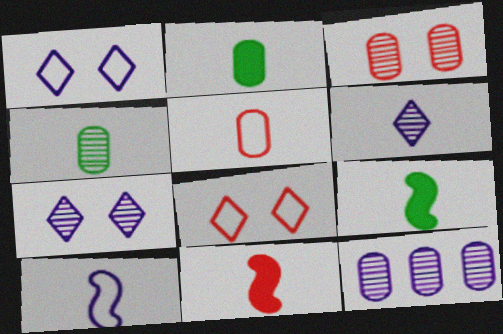[[3, 4, 12], 
[5, 6, 9], 
[8, 9, 12]]